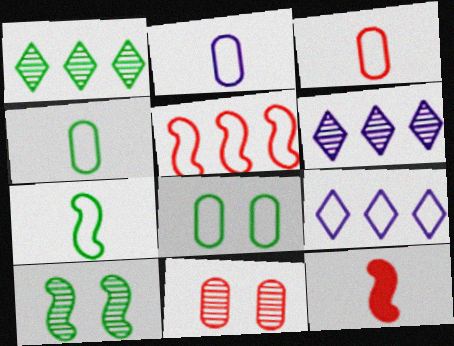[[2, 3, 4], 
[6, 8, 12]]